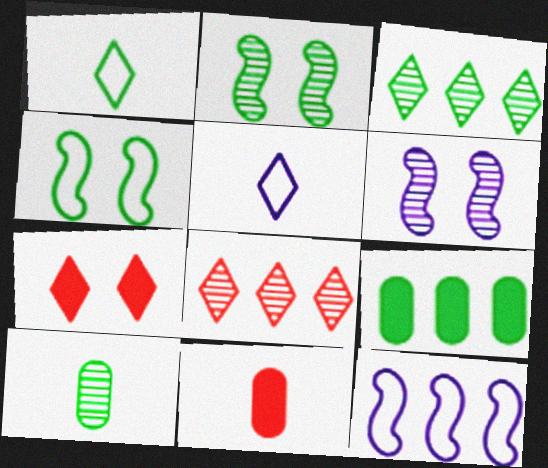[[1, 2, 9], 
[2, 3, 10], 
[3, 5, 7], 
[6, 8, 10], 
[7, 10, 12], 
[8, 9, 12]]